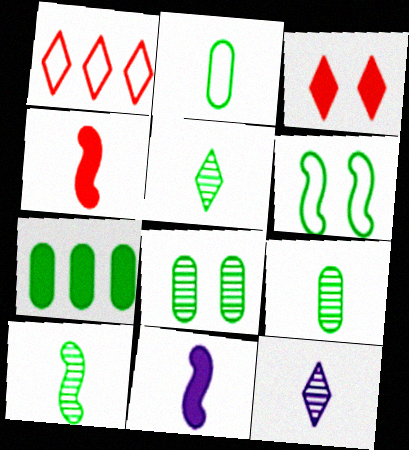[[1, 8, 11], 
[2, 4, 12], 
[2, 7, 8], 
[3, 7, 11], 
[5, 6, 7], 
[5, 9, 10]]